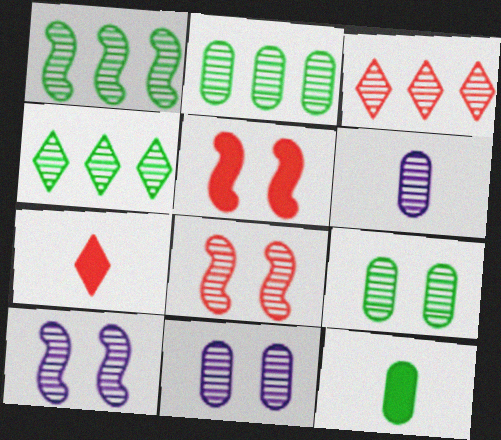[[1, 2, 4], 
[4, 6, 8]]